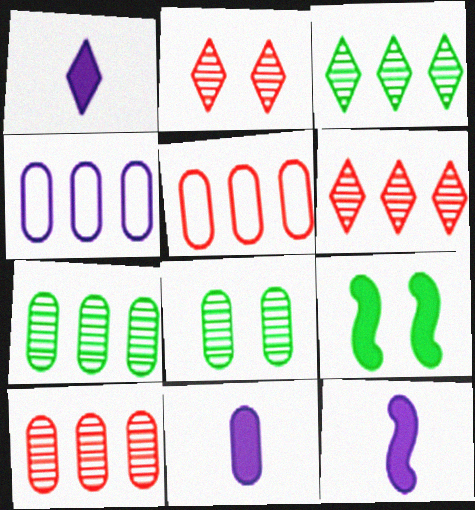[[1, 11, 12], 
[5, 8, 11]]